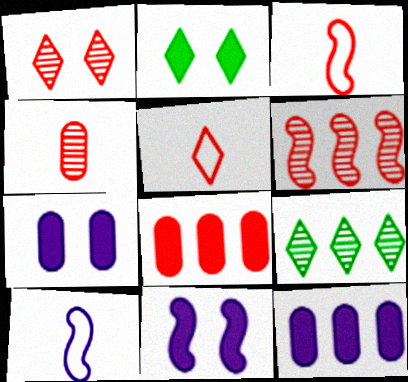[[1, 3, 8], 
[1, 4, 6], 
[3, 7, 9]]